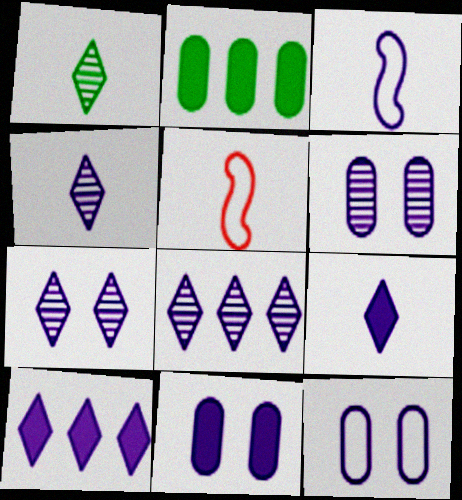[[2, 5, 7], 
[3, 6, 10], 
[3, 8, 11], 
[4, 7, 8], 
[6, 11, 12]]